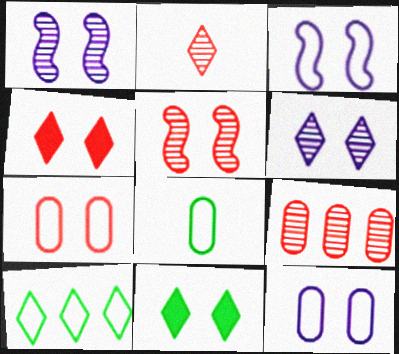[[1, 7, 11], 
[2, 5, 9], 
[4, 5, 7], 
[5, 11, 12]]